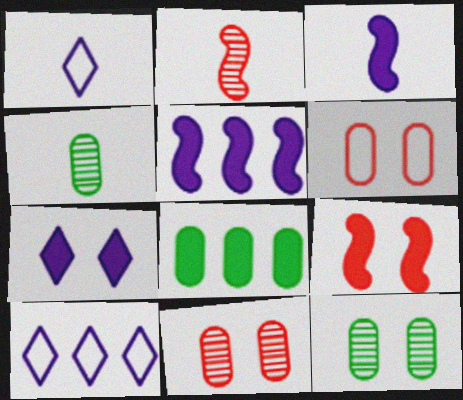[[4, 9, 10]]